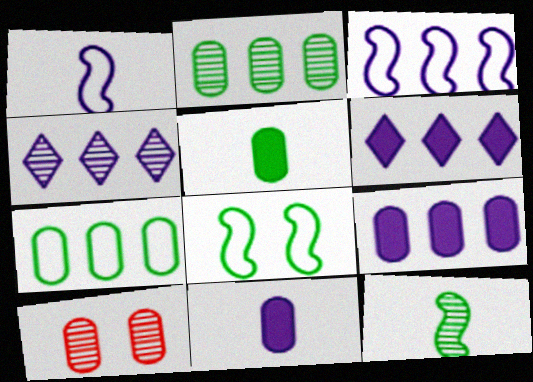[[3, 4, 9], 
[4, 10, 12], 
[7, 10, 11]]